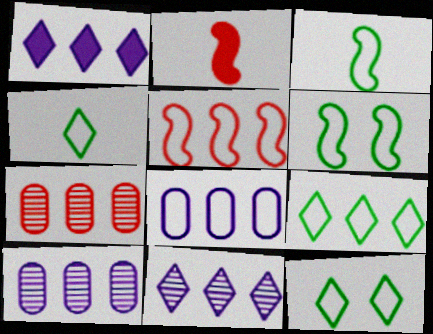[[2, 10, 12], 
[4, 9, 12], 
[5, 8, 9]]